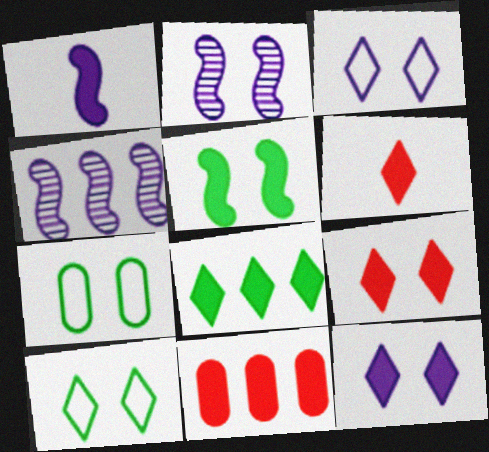[[2, 7, 9], 
[4, 6, 7], 
[6, 8, 12]]